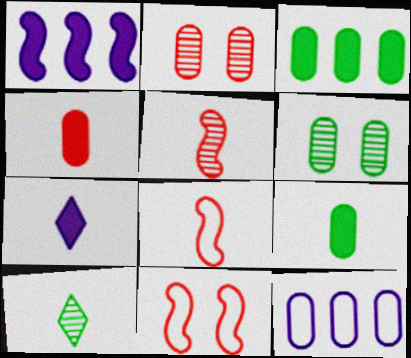[[2, 9, 12], 
[4, 6, 12]]